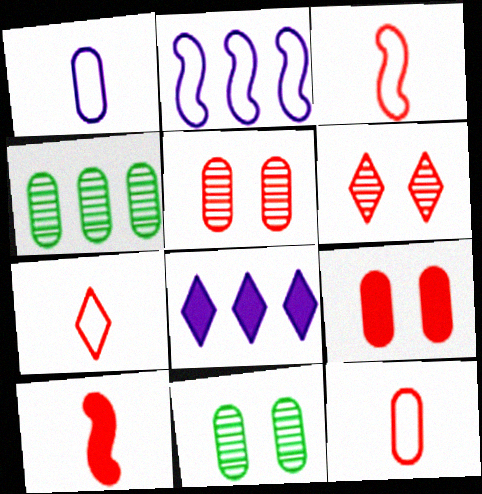[[1, 4, 9], 
[3, 7, 12], 
[3, 8, 11]]